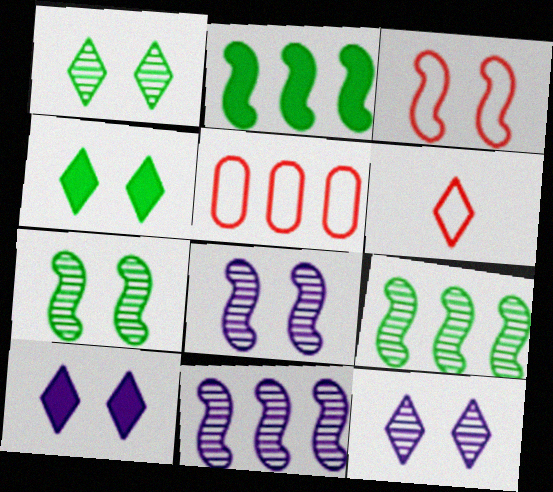[[3, 5, 6]]